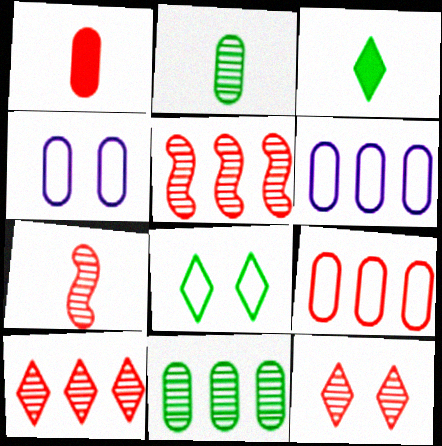[[1, 4, 11], 
[3, 4, 5]]